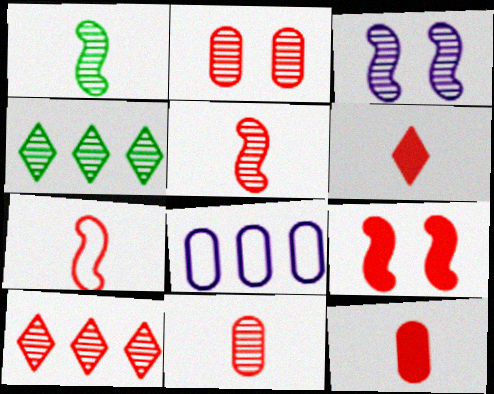[[2, 5, 10], 
[3, 4, 11], 
[6, 7, 11]]